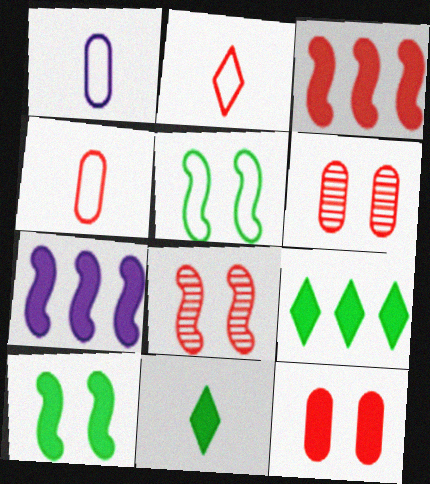[[1, 8, 9], 
[2, 3, 6], 
[7, 11, 12]]